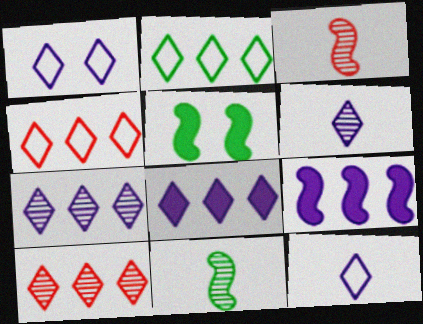[[1, 6, 8], 
[2, 8, 10]]